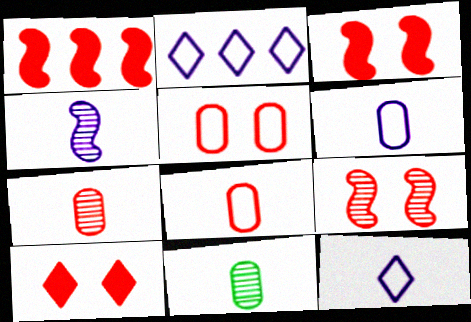[[2, 3, 11], 
[5, 9, 10]]